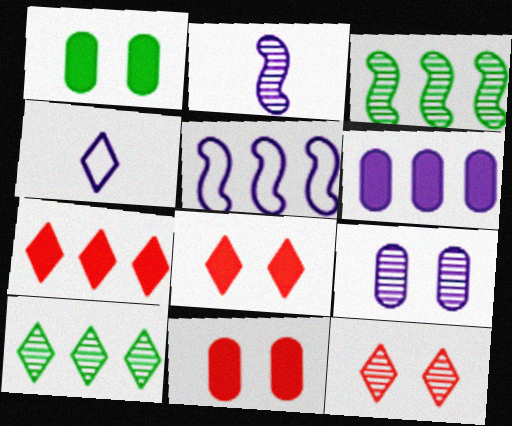[[3, 4, 11], 
[4, 8, 10]]